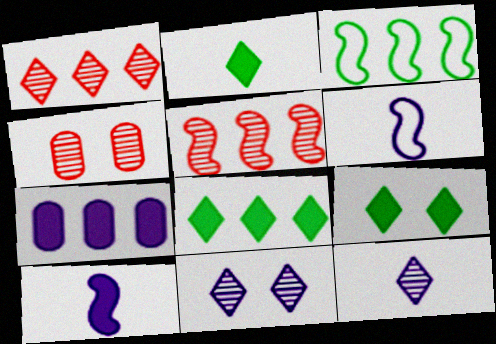[[1, 3, 7], 
[2, 8, 9], 
[4, 6, 8], 
[6, 7, 11]]